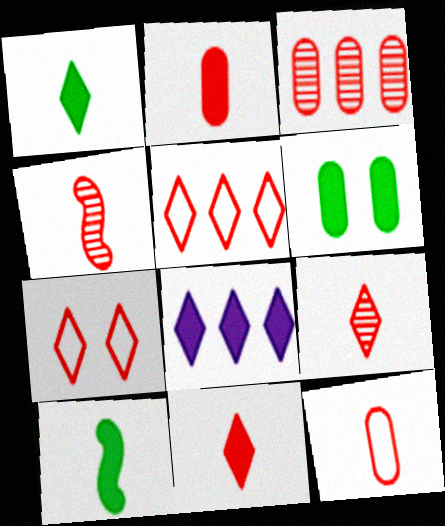[[4, 11, 12]]